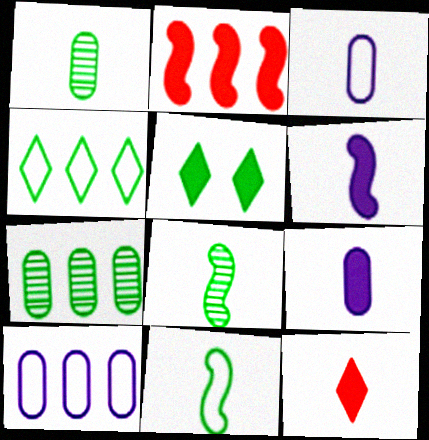[[2, 5, 9], 
[3, 8, 12], 
[5, 7, 11]]